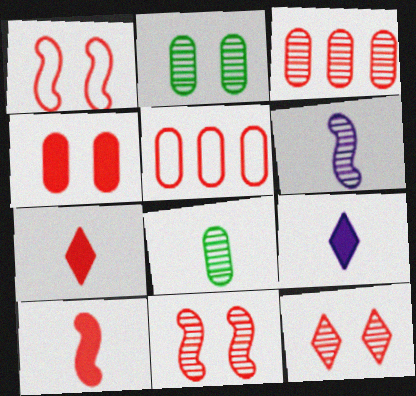[[1, 3, 7], 
[1, 4, 12], 
[5, 7, 11], 
[5, 10, 12]]